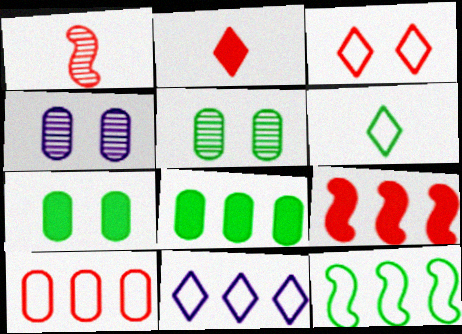[[1, 7, 11], 
[2, 4, 12], 
[3, 6, 11], 
[4, 6, 9], 
[10, 11, 12]]